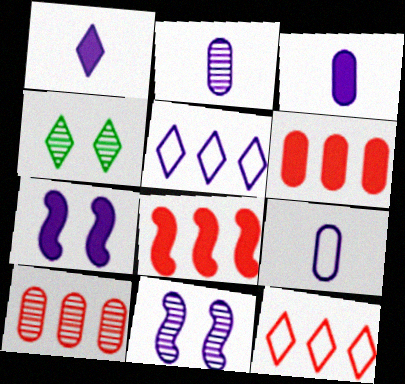[[1, 4, 12], 
[2, 3, 9], 
[2, 5, 7], 
[3, 5, 11], 
[4, 8, 9], 
[8, 10, 12]]